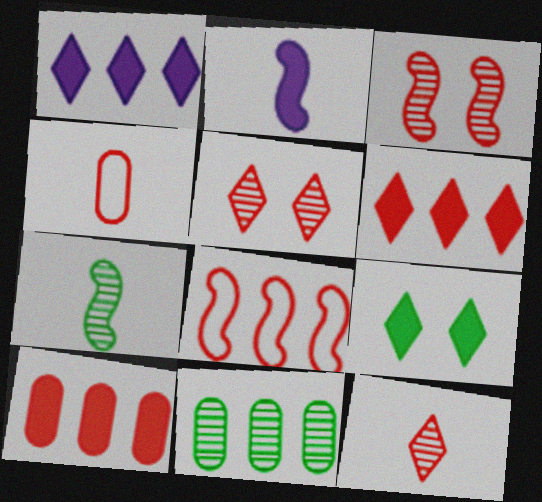[[1, 8, 11], 
[2, 9, 10], 
[3, 4, 6]]